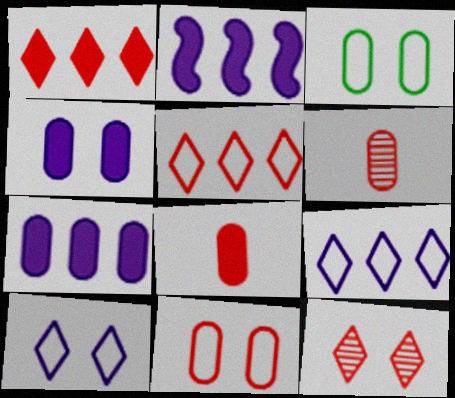[[3, 6, 7]]